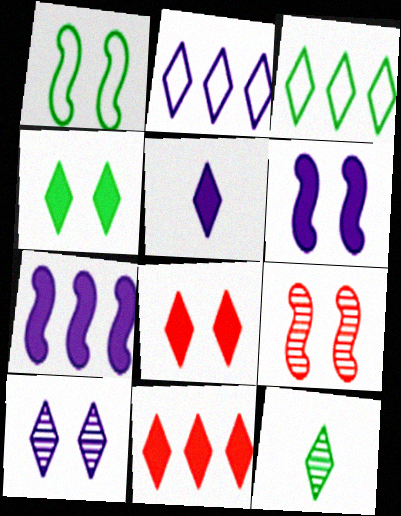[[1, 6, 9], 
[2, 5, 10], 
[2, 8, 12], 
[3, 4, 12], 
[4, 5, 11]]